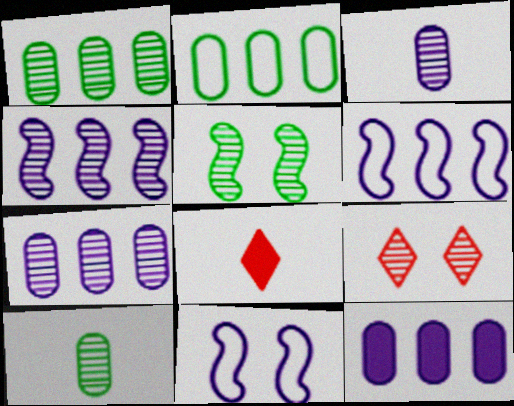[[1, 8, 11], 
[4, 9, 10]]